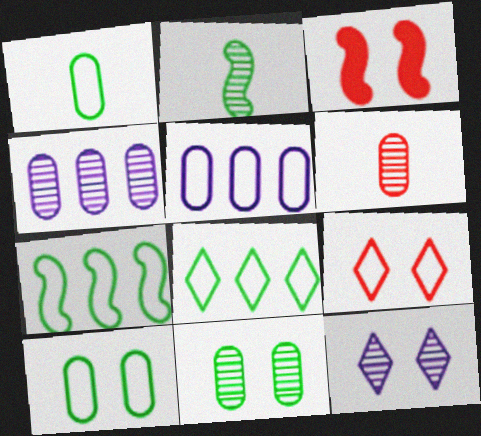[[3, 10, 12], 
[4, 6, 11]]